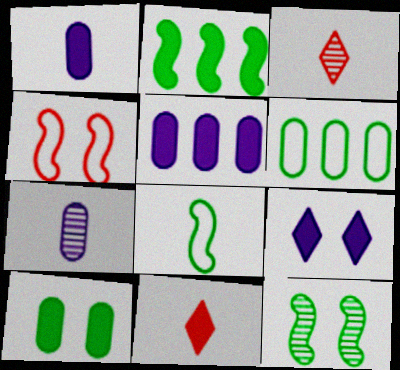[[1, 3, 8], 
[2, 8, 12], 
[7, 8, 11]]